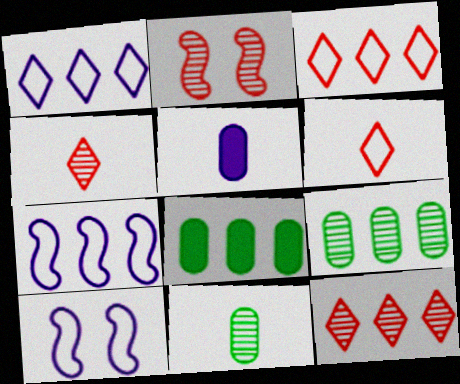[[4, 8, 10], 
[7, 8, 12]]